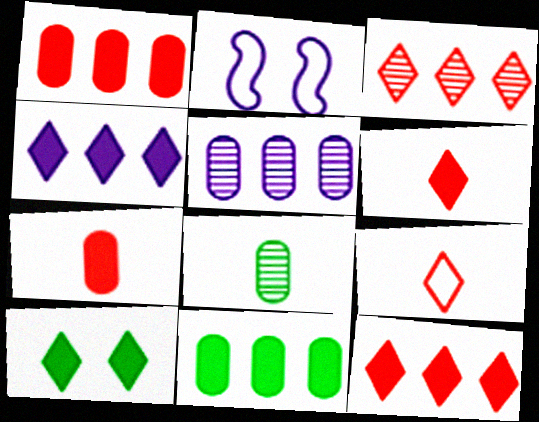[[2, 8, 12], 
[4, 6, 10]]